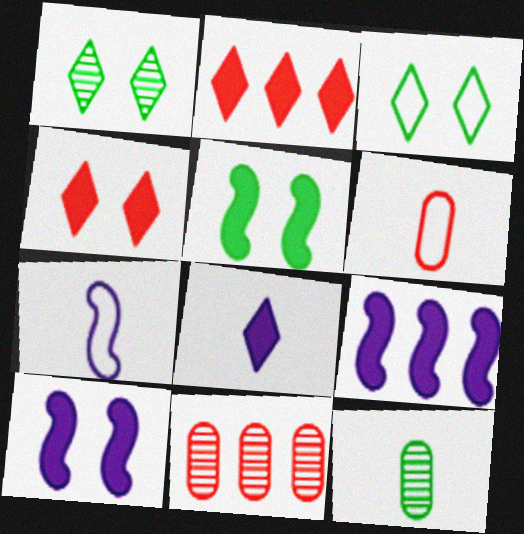[[1, 6, 9]]